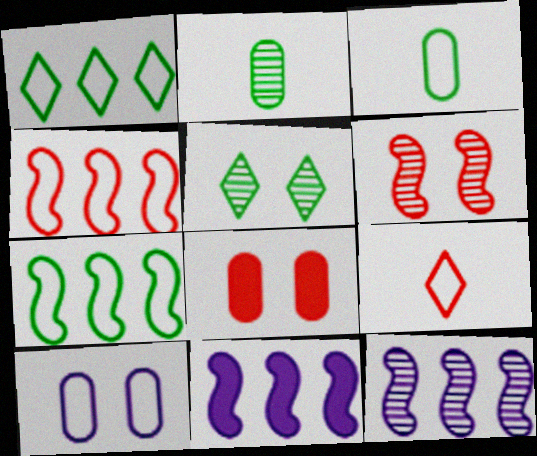[[7, 9, 10]]